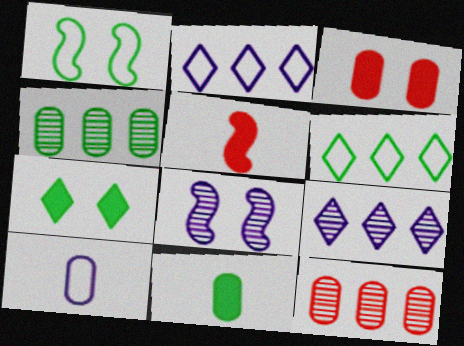[[3, 4, 10]]